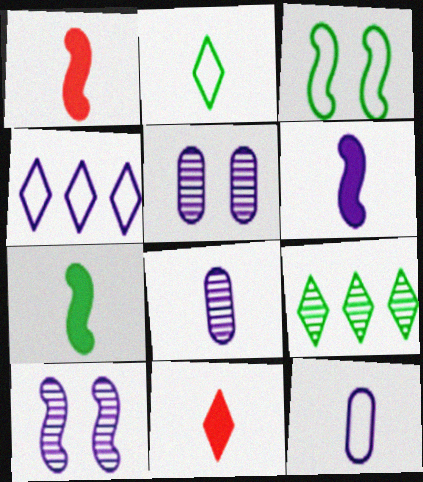[[1, 2, 8], 
[1, 6, 7], 
[4, 5, 6]]